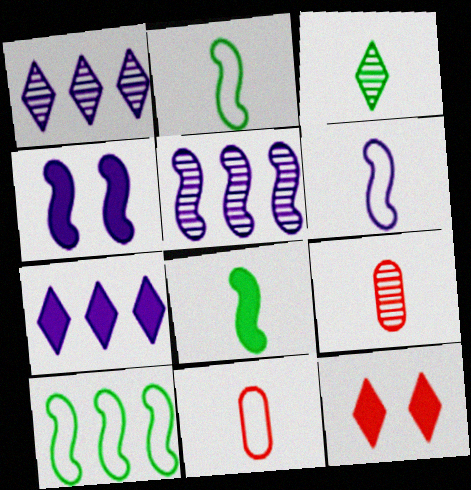[[4, 5, 6]]